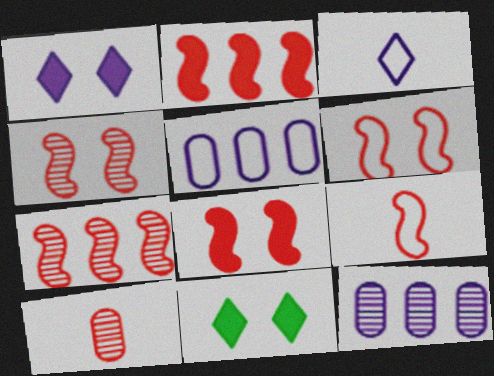[[2, 4, 9], 
[4, 6, 8], 
[7, 8, 9], 
[9, 11, 12]]